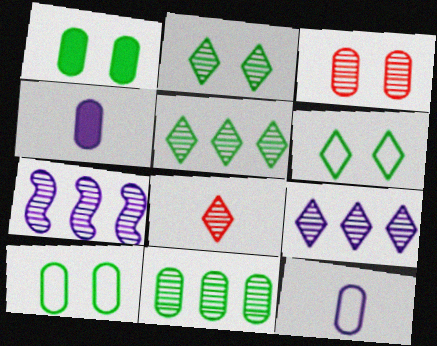[[2, 8, 9]]